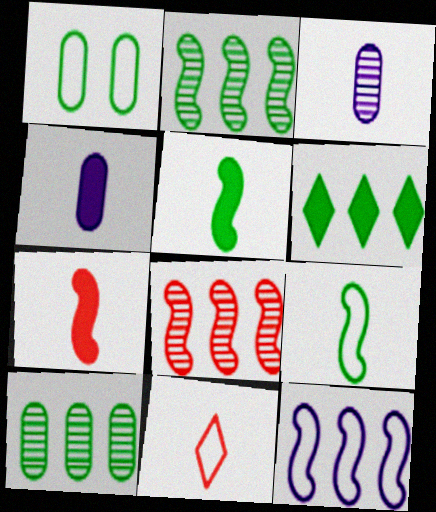[[1, 11, 12], 
[3, 5, 11]]